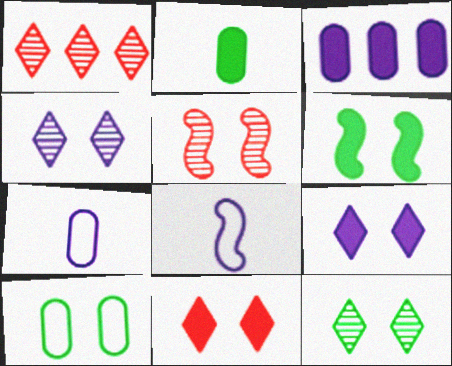[[1, 6, 7], 
[3, 4, 8], 
[5, 9, 10], 
[6, 10, 12]]